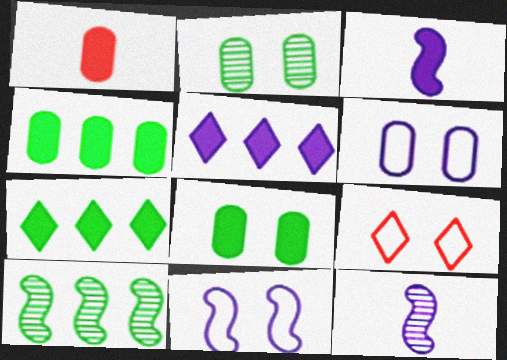[[4, 9, 12], 
[5, 6, 12]]